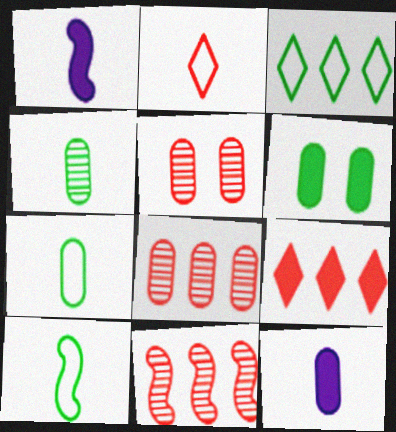[[1, 2, 4], 
[1, 3, 5], 
[1, 6, 9]]